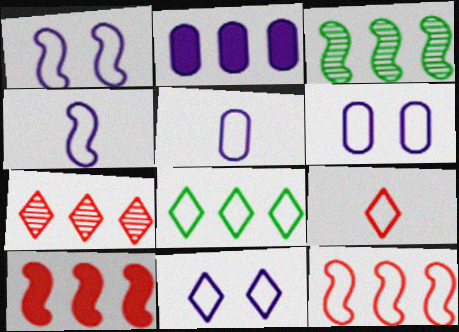[[1, 6, 11], 
[8, 9, 11]]